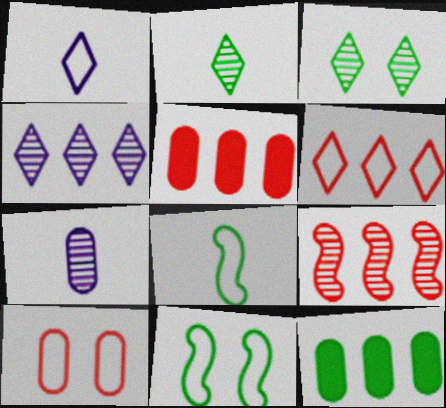[[2, 11, 12], 
[3, 7, 9], 
[3, 8, 12], 
[5, 6, 9], 
[7, 10, 12]]